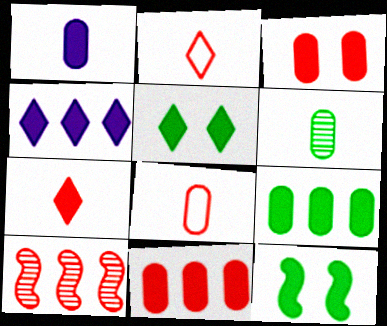[[1, 3, 9], 
[1, 6, 8], 
[2, 3, 10], 
[4, 5, 7]]